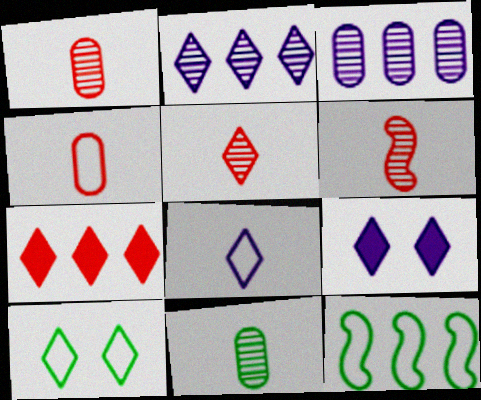[[1, 5, 6], 
[1, 9, 12], 
[2, 8, 9], 
[3, 7, 12]]